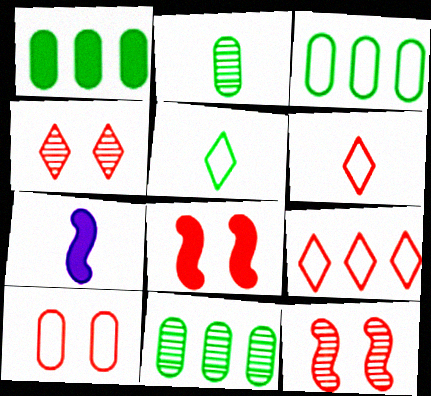[[1, 3, 11], 
[2, 6, 7], 
[3, 4, 7], 
[4, 8, 10]]